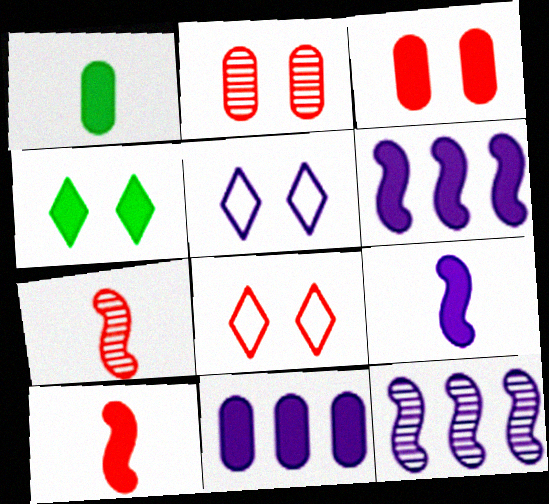[[1, 3, 11], 
[1, 8, 12], 
[4, 10, 11]]